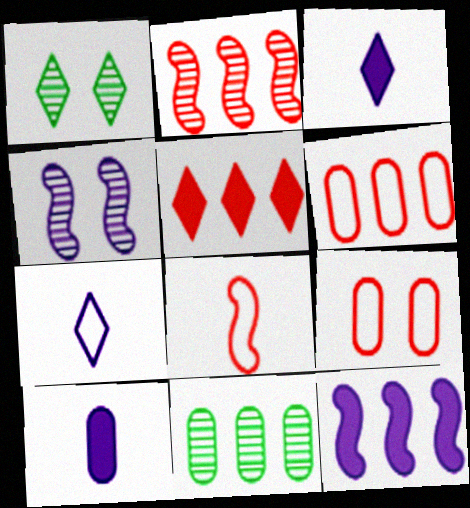[[1, 5, 7], 
[2, 5, 6], 
[9, 10, 11]]